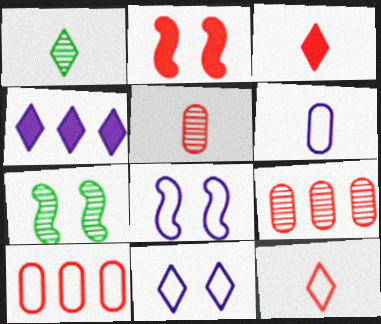[[2, 7, 8], 
[2, 9, 12]]